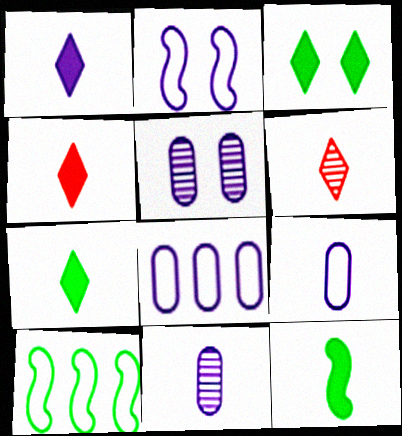[[1, 4, 7], 
[4, 5, 10], 
[6, 9, 12]]